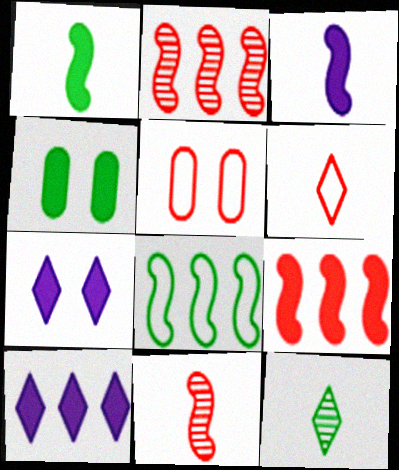[[4, 8, 12]]